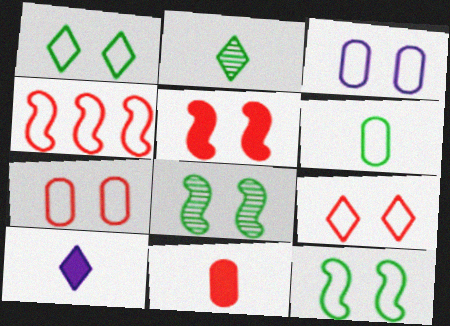[[3, 9, 12]]